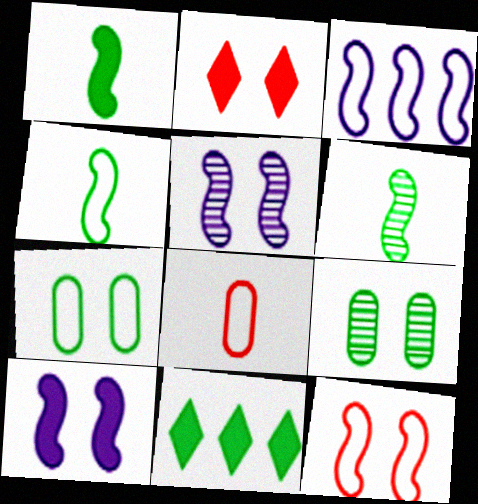[[1, 4, 6], 
[2, 5, 7], 
[3, 4, 12], 
[4, 9, 11], 
[5, 8, 11], 
[6, 7, 11]]